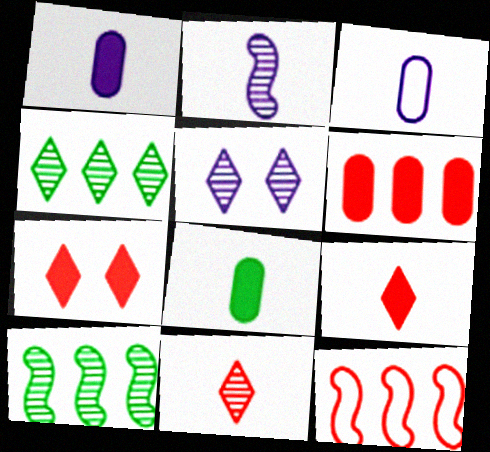[[3, 7, 10], 
[4, 5, 11], 
[5, 8, 12]]